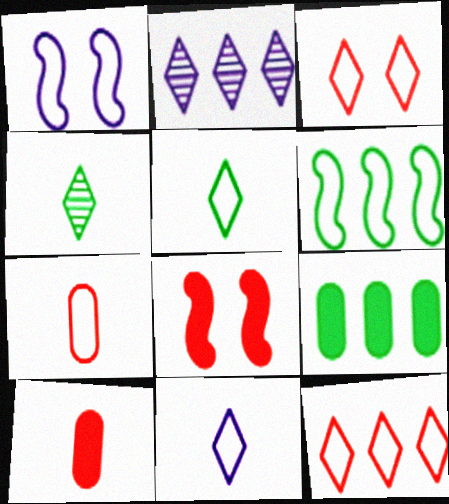[]